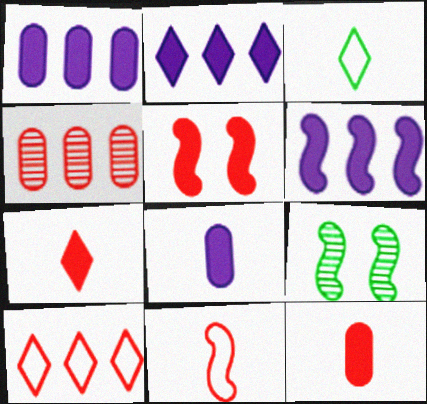[[1, 2, 6], 
[6, 9, 11], 
[8, 9, 10]]